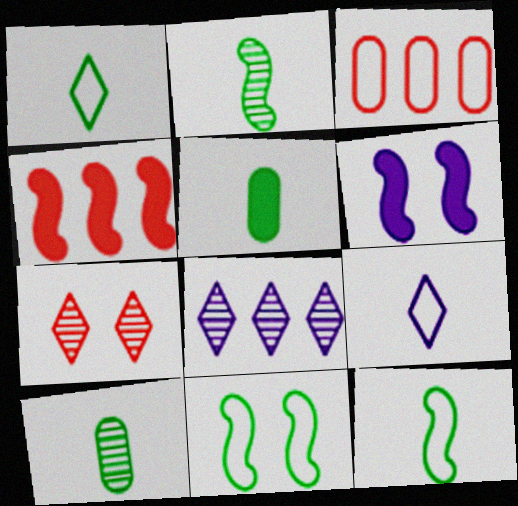[[1, 2, 5], 
[3, 9, 11]]